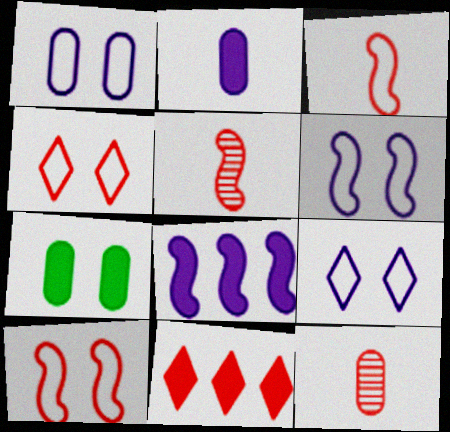[[1, 6, 9], 
[10, 11, 12]]